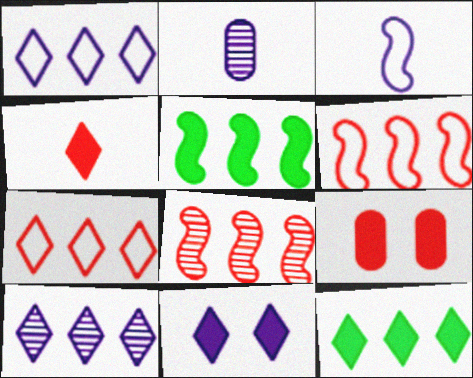[[4, 11, 12], 
[7, 10, 12]]